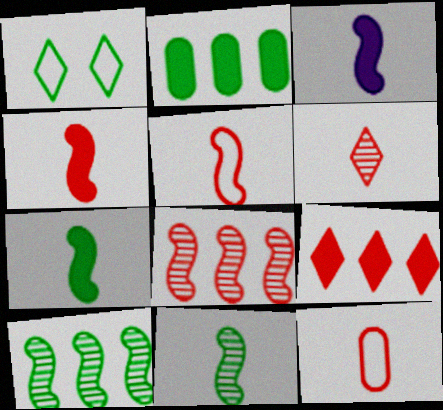[[1, 2, 11], 
[3, 4, 7], 
[3, 5, 11], 
[4, 6, 12]]